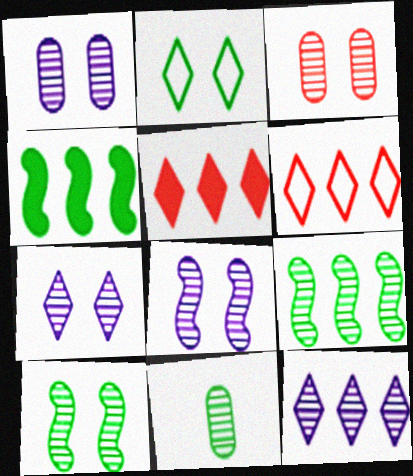[[1, 7, 8], 
[2, 4, 11], 
[3, 7, 10]]